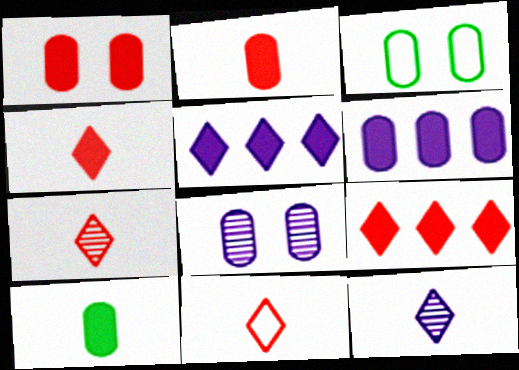[[1, 3, 8], 
[1, 6, 10], 
[4, 7, 11]]